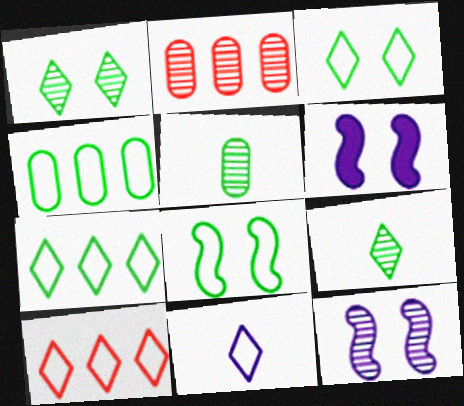[[2, 9, 12], 
[3, 10, 11], 
[5, 6, 10]]